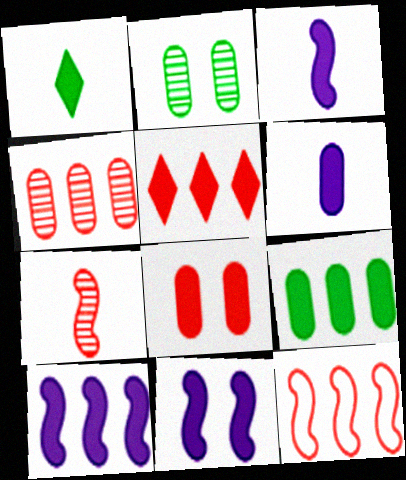[[1, 8, 10], 
[3, 10, 11], 
[4, 5, 12], 
[5, 9, 10], 
[6, 8, 9]]